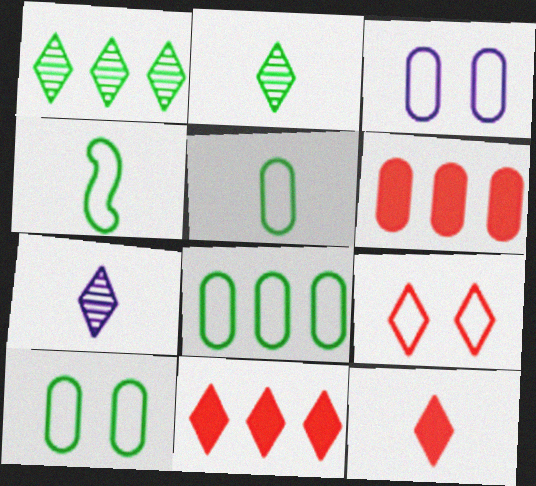[[5, 8, 10]]